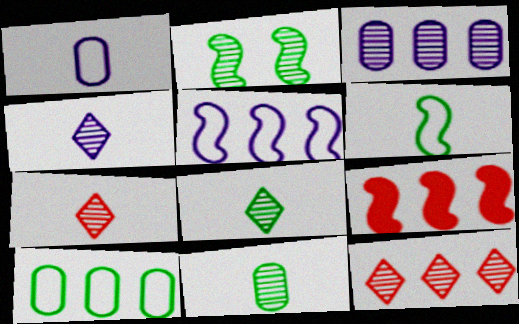[[2, 3, 7], 
[4, 7, 8]]